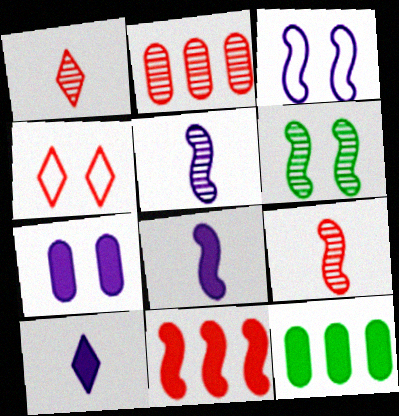[[1, 3, 12], 
[4, 5, 12], 
[4, 6, 7]]